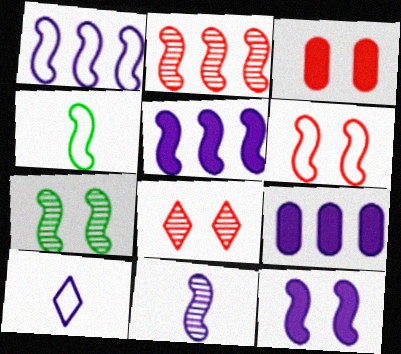[[1, 4, 6], 
[1, 11, 12], 
[2, 4, 12], 
[2, 7, 11], 
[3, 6, 8], 
[4, 8, 9], 
[6, 7, 12]]